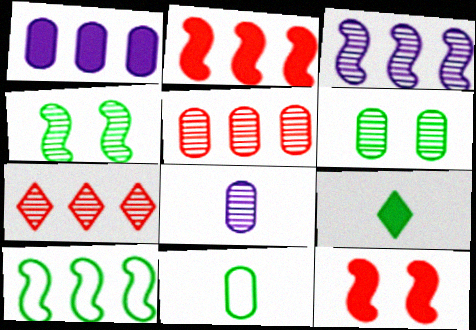[[1, 7, 10], 
[1, 9, 12], 
[2, 3, 10], 
[4, 7, 8], 
[5, 6, 8], 
[6, 9, 10]]